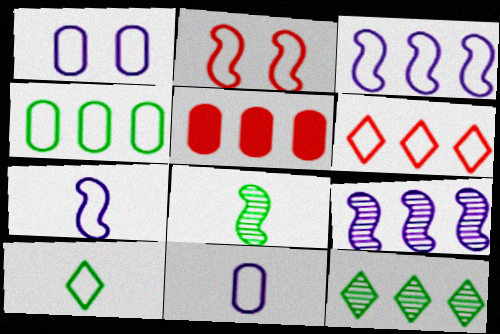[[3, 4, 6], 
[3, 5, 12]]